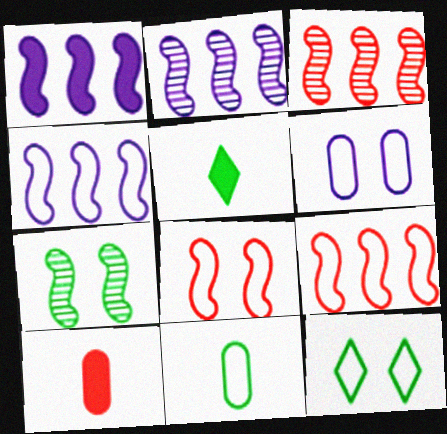[[1, 2, 4], 
[2, 10, 12], 
[3, 5, 6], 
[6, 8, 12]]